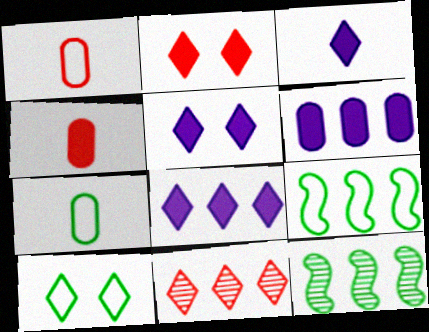[[1, 5, 12], 
[3, 5, 8], 
[3, 10, 11], 
[6, 9, 11], 
[7, 9, 10]]